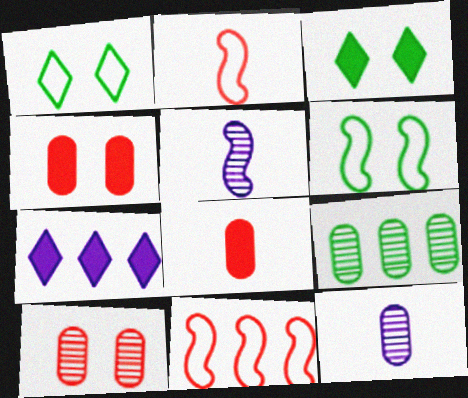[[3, 11, 12], 
[7, 9, 11], 
[9, 10, 12]]